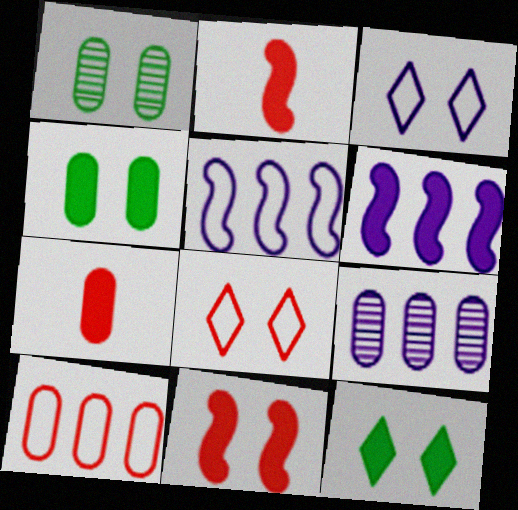[[1, 3, 11], 
[6, 7, 12]]